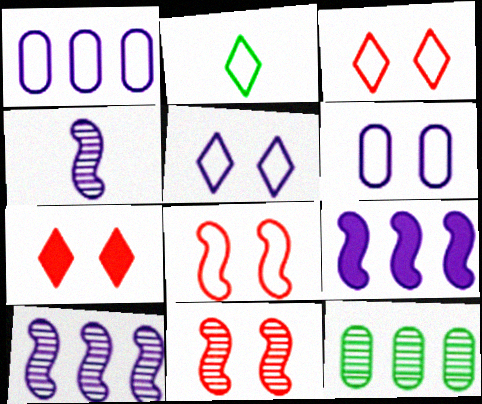[[1, 2, 8]]